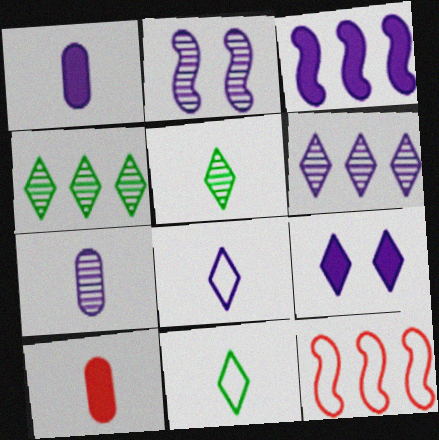[[1, 3, 9], 
[2, 6, 7], 
[6, 8, 9]]